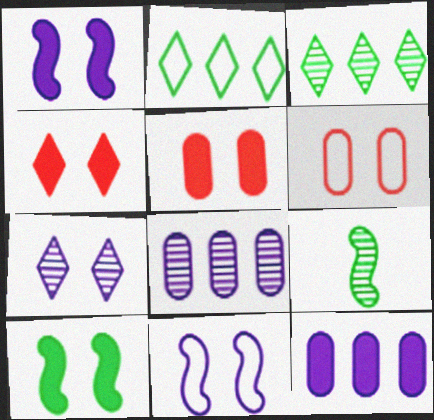[[6, 7, 10]]